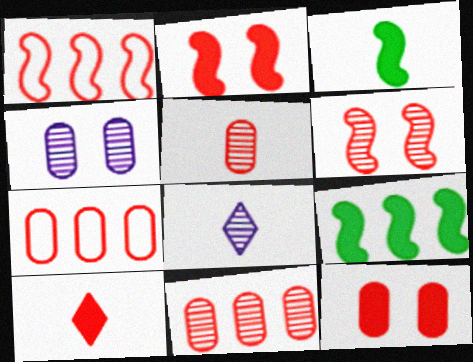[[5, 7, 12], 
[6, 7, 10]]